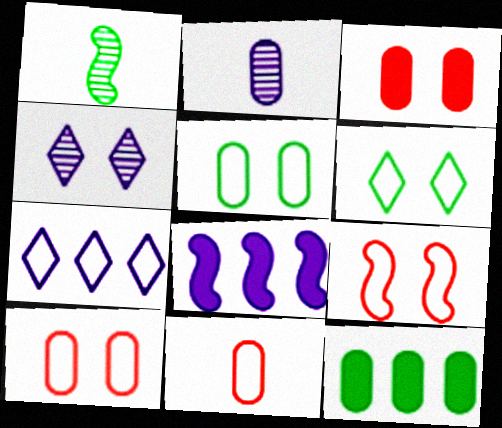[[1, 3, 7], 
[1, 6, 12], 
[1, 8, 9], 
[2, 10, 12]]